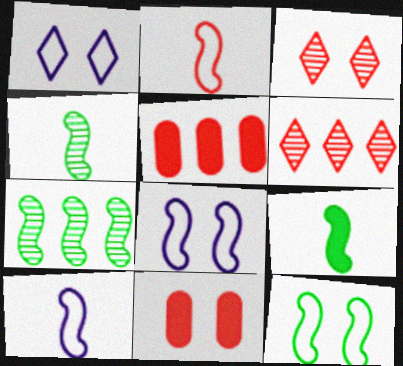[[1, 4, 5], 
[2, 3, 5], 
[2, 6, 11], 
[7, 9, 12]]